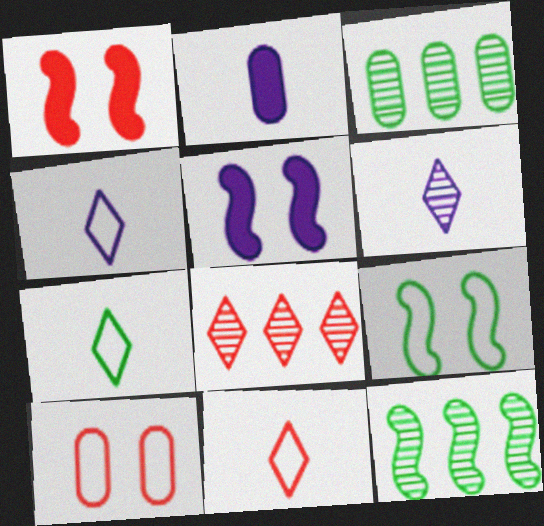[[1, 3, 4], 
[2, 3, 10], 
[2, 8, 9], 
[3, 5, 11], 
[4, 7, 11]]